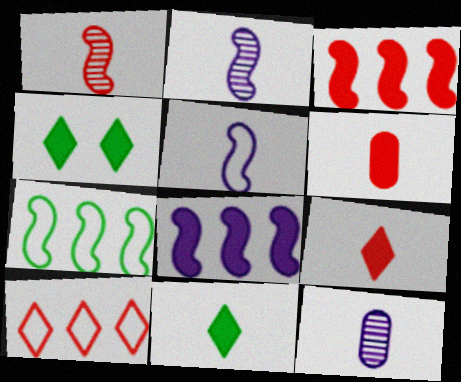[[4, 6, 8]]